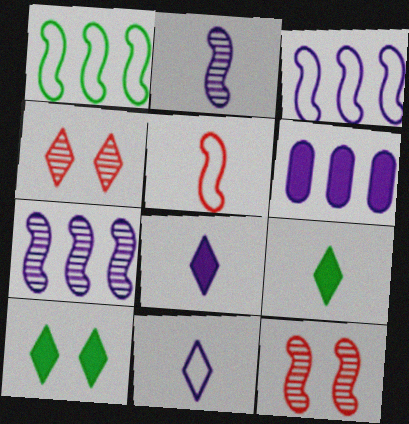[]